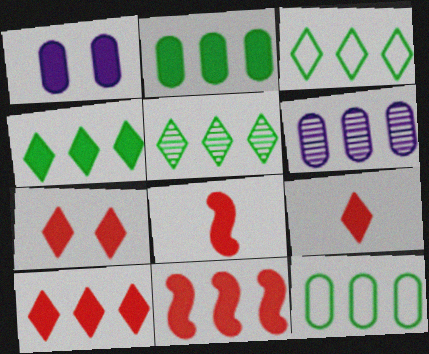[[1, 4, 8], 
[3, 4, 5], 
[3, 6, 11], 
[7, 9, 10]]